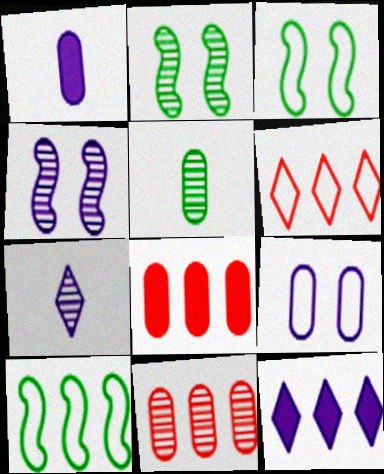[[1, 2, 6], 
[2, 7, 11], 
[3, 7, 8], 
[5, 8, 9], 
[10, 11, 12]]